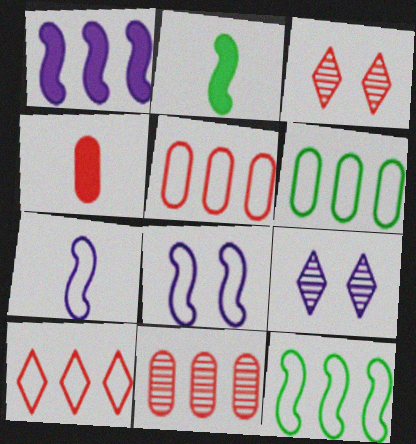[[2, 5, 9], 
[4, 9, 12]]